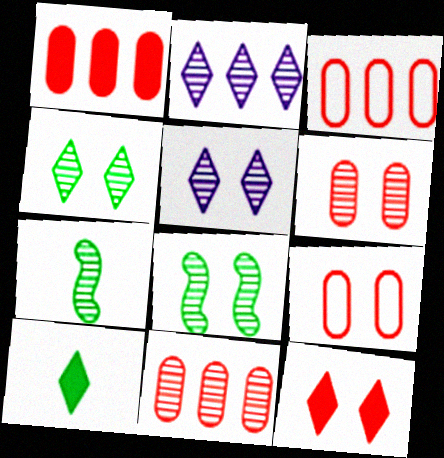[[1, 3, 11], 
[2, 6, 7], 
[5, 6, 8], 
[5, 7, 11]]